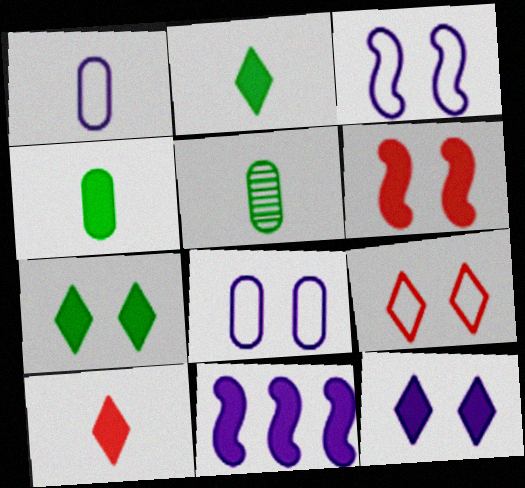[[5, 9, 11]]